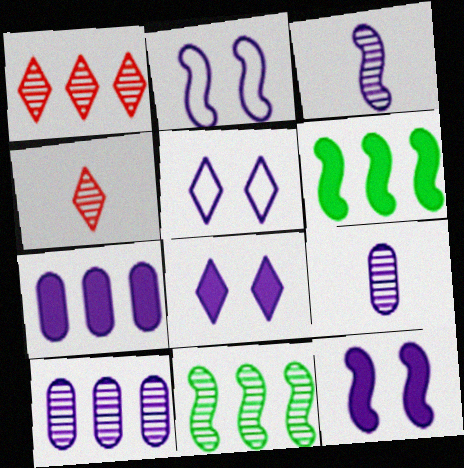[[1, 10, 11], 
[3, 5, 7]]